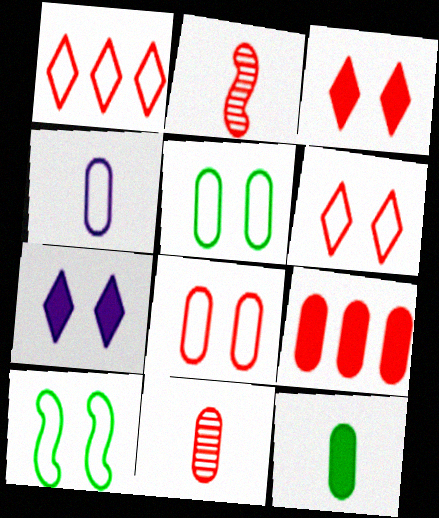[[1, 4, 10], 
[2, 6, 9], 
[4, 11, 12], 
[8, 9, 11]]